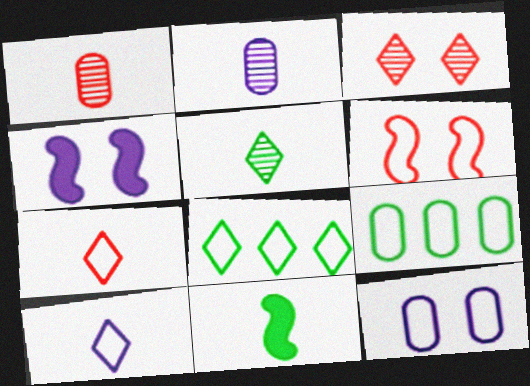[[1, 4, 8], 
[1, 10, 11], 
[2, 7, 11], 
[6, 9, 10]]